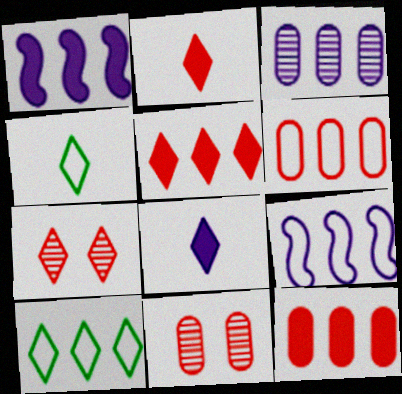[[1, 4, 11], 
[6, 9, 10], 
[7, 8, 10]]